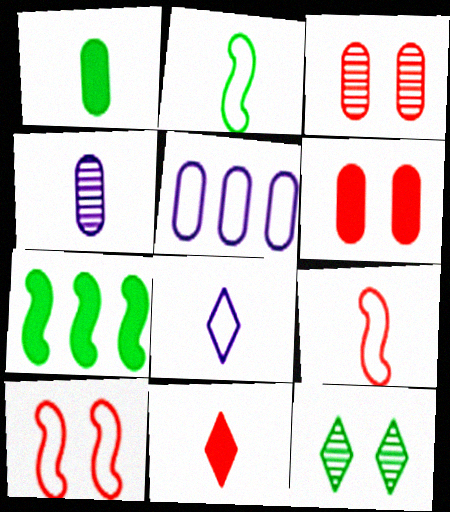[[1, 3, 5], 
[2, 4, 11], 
[3, 7, 8]]